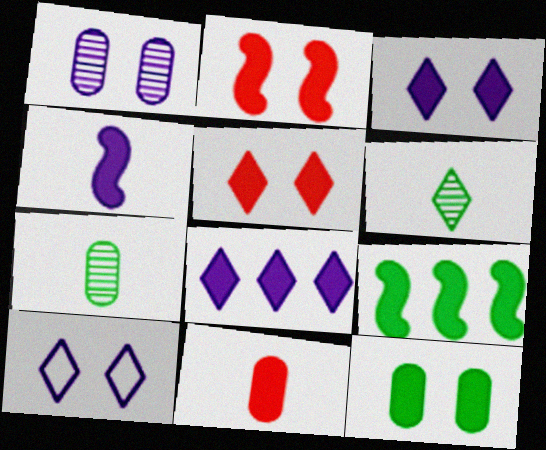[[2, 3, 12], 
[2, 4, 9], 
[3, 9, 11]]